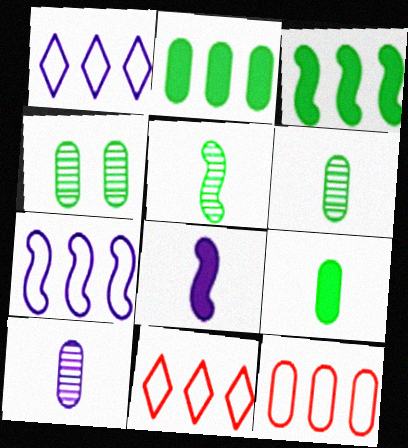[[4, 8, 11]]